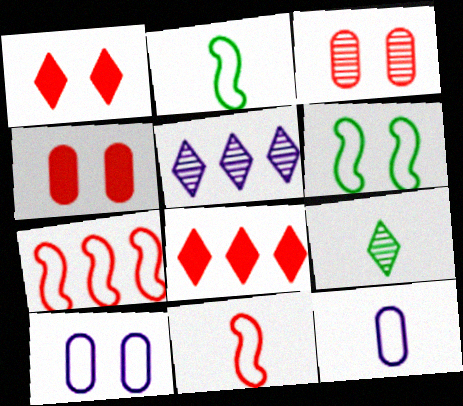[[2, 4, 5], 
[3, 8, 11]]